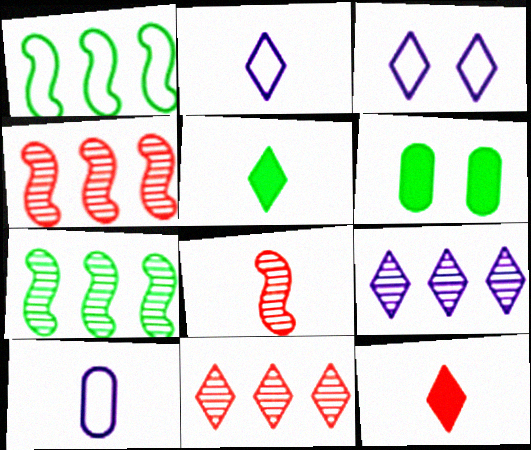[[2, 4, 6], 
[3, 5, 11], 
[5, 8, 10]]